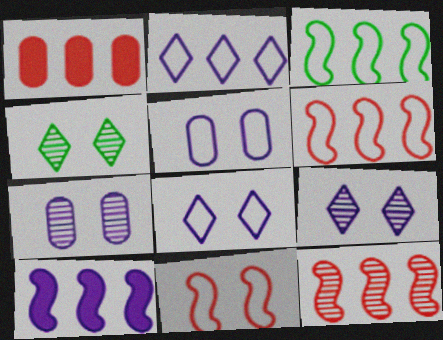[[3, 10, 12]]